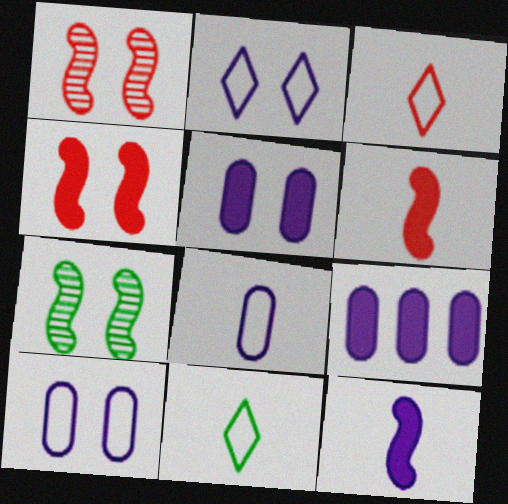[[1, 9, 11], 
[3, 7, 9]]